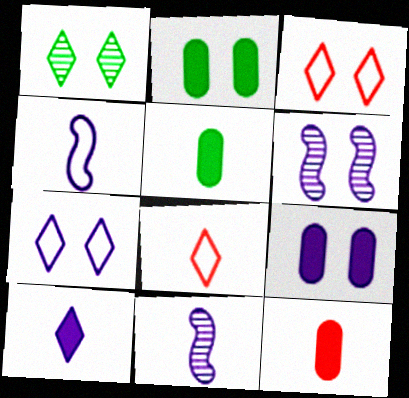[[2, 3, 6], 
[5, 8, 11], 
[6, 7, 9]]